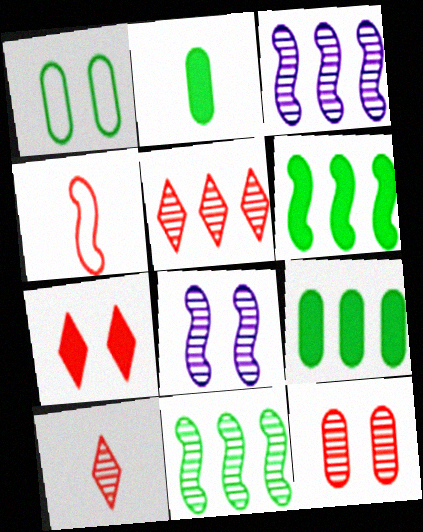[[1, 7, 8], 
[4, 6, 8]]